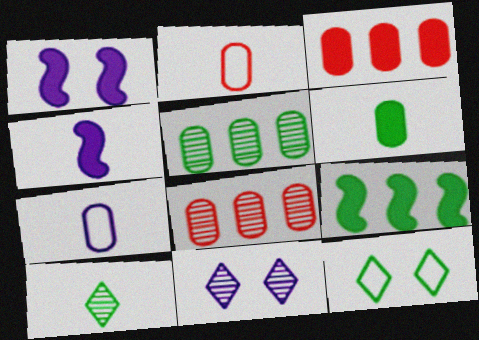[[2, 4, 10], 
[2, 9, 11], 
[4, 8, 12]]